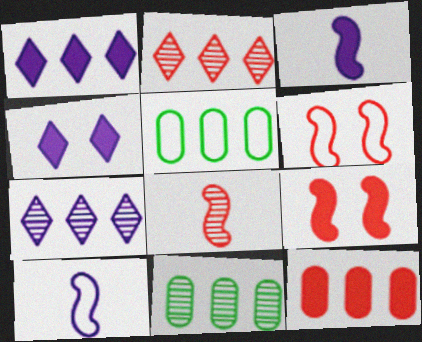[[4, 5, 8]]